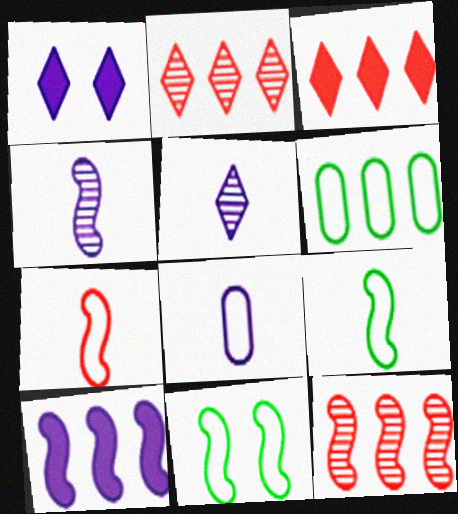[[2, 6, 10]]